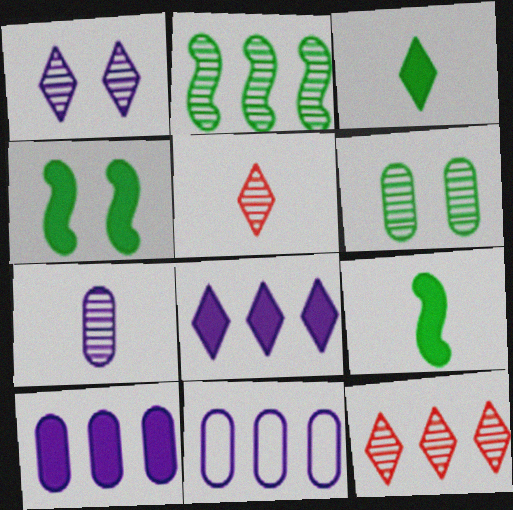[[4, 5, 11]]